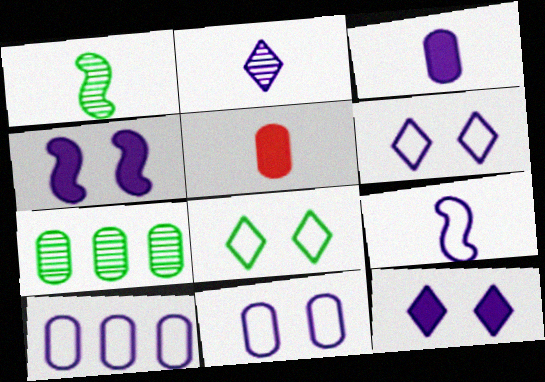[[2, 3, 9], 
[2, 4, 10], 
[5, 7, 11], 
[6, 9, 10]]